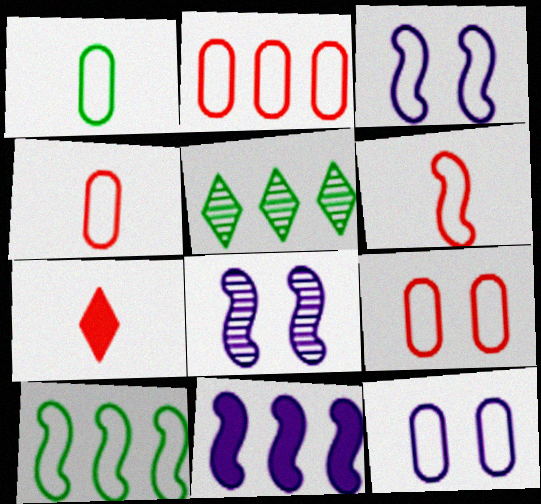[[1, 2, 12], 
[2, 4, 9], 
[2, 5, 11], 
[3, 6, 10]]